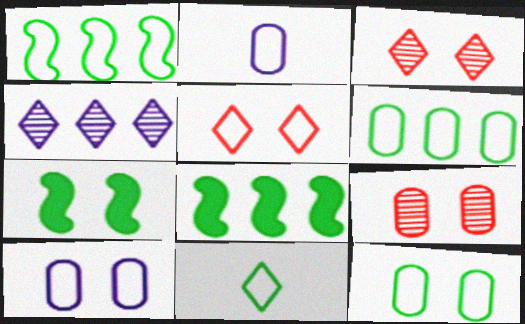[[1, 2, 5], 
[1, 11, 12], 
[2, 3, 8], 
[3, 7, 10]]